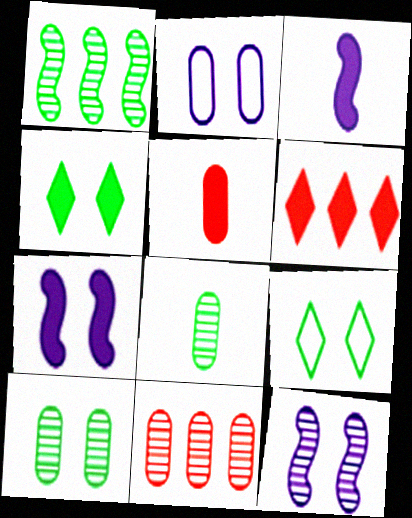[[3, 9, 11]]